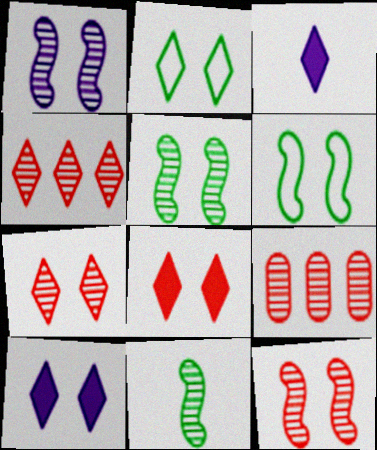[[1, 5, 12], 
[2, 3, 4], 
[2, 7, 10], 
[3, 6, 9]]